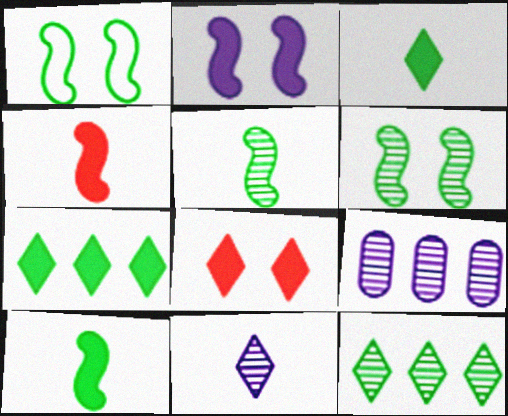[]